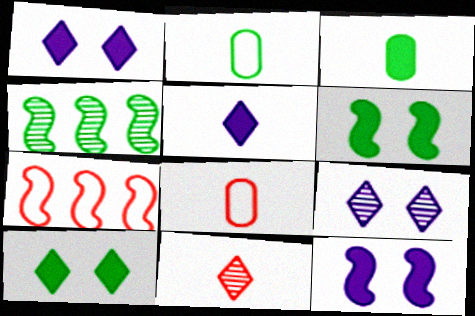[[1, 4, 8], 
[2, 4, 10], 
[3, 7, 9]]